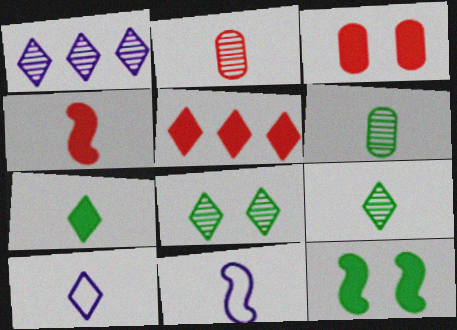[[2, 7, 11], 
[3, 4, 5], 
[4, 6, 10], 
[5, 8, 10]]